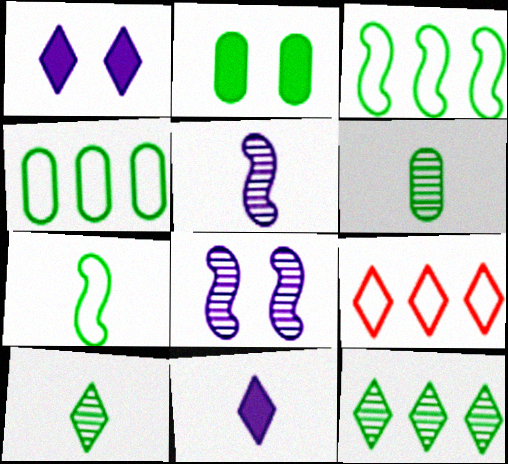[[1, 9, 10], 
[2, 3, 10], 
[2, 4, 6], 
[2, 5, 9], 
[2, 7, 12]]